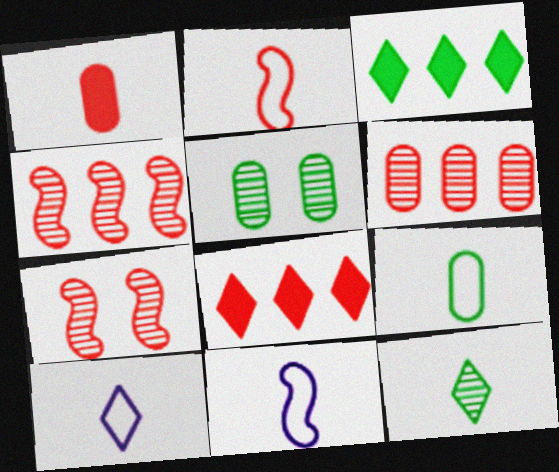[[1, 11, 12], 
[2, 9, 10], 
[5, 8, 11]]